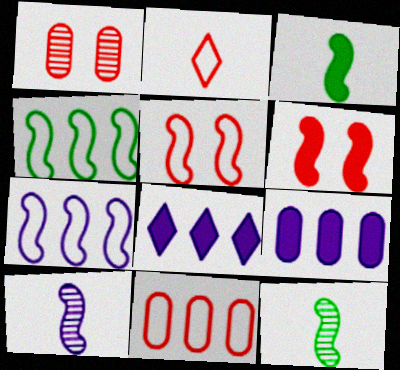[[2, 5, 11], 
[4, 6, 10], 
[6, 7, 12]]